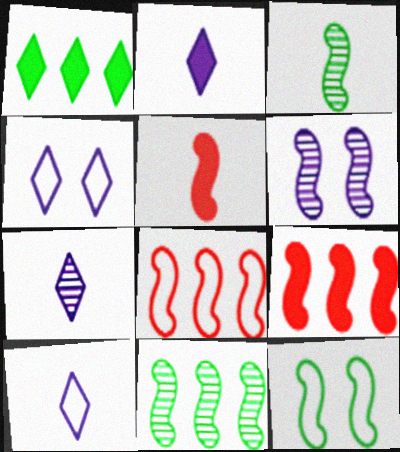[[2, 7, 10]]